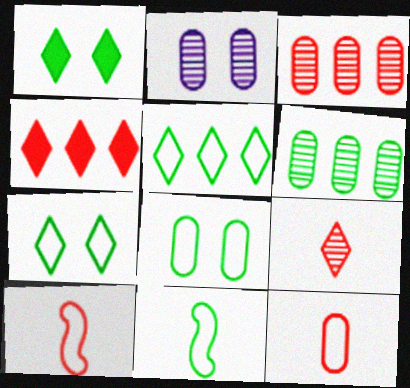[[1, 6, 11], 
[2, 4, 11], 
[5, 8, 11]]